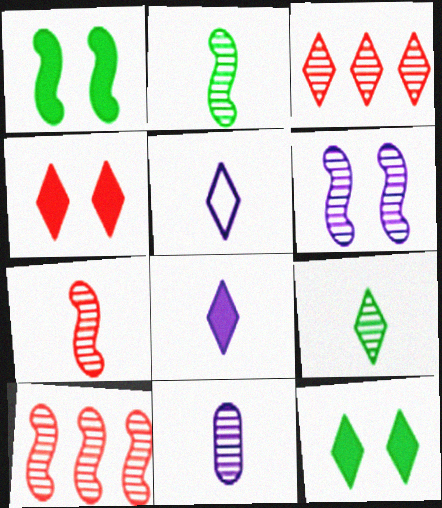[[2, 6, 10], 
[3, 5, 12], 
[7, 9, 11]]